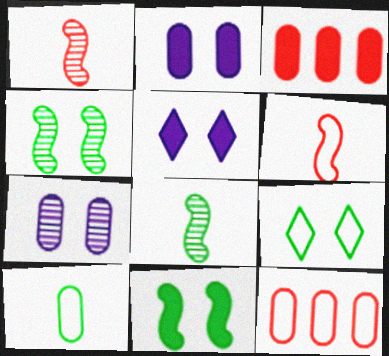[[3, 7, 10], 
[5, 8, 12]]